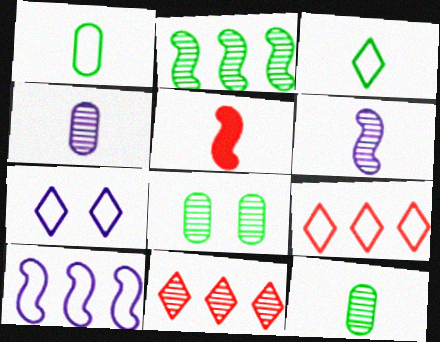[[3, 4, 5], 
[3, 7, 9], 
[6, 8, 11]]